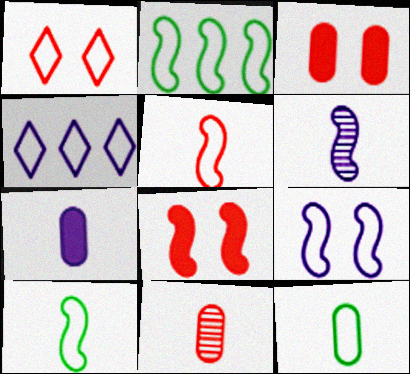[[2, 5, 9], 
[2, 6, 8], 
[7, 11, 12]]